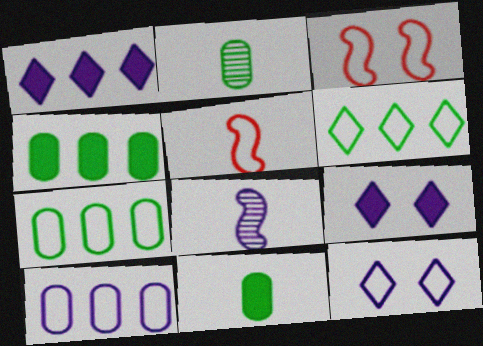[[1, 2, 3], 
[5, 7, 12], 
[8, 9, 10]]